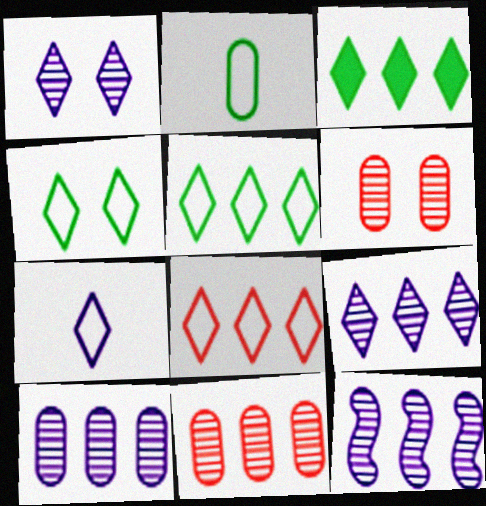[[3, 8, 9], 
[4, 7, 8], 
[9, 10, 12]]